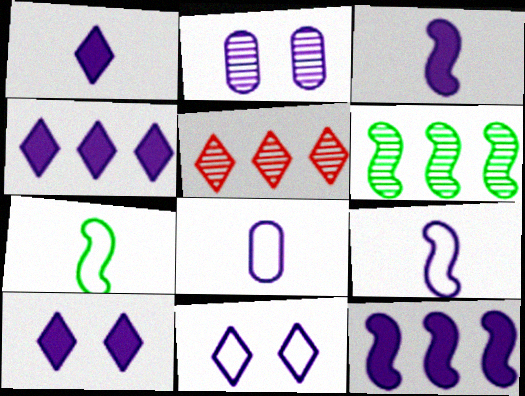[[1, 4, 10], 
[2, 4, 9]]